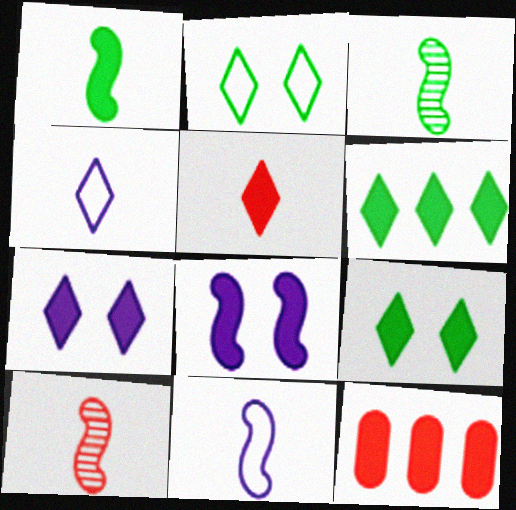[[1, 7, 12], 
[1, 10, 11], 
[5, 6, 7]]